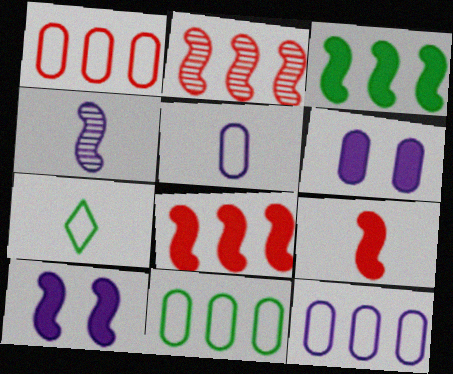[[1, 11, 12], 
[2, 6, 7], 
[3, 9, 10]]